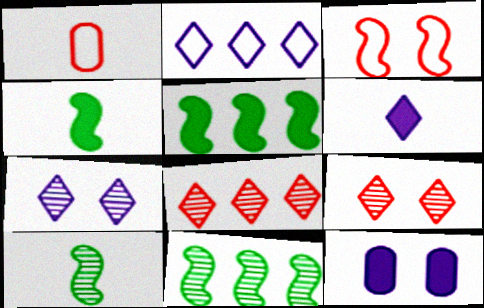[[1, 5, 7], 
[1, 6, 10], 
[2, 6, 7]]